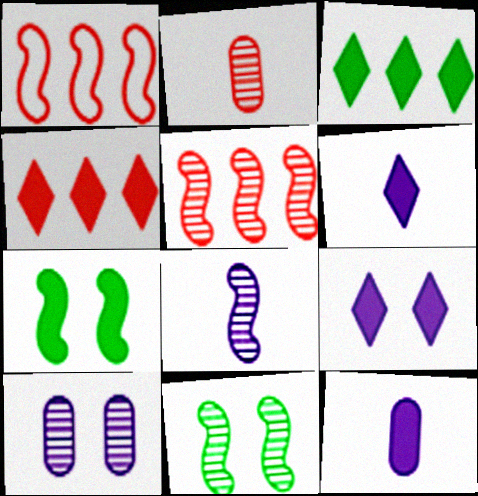[[1, 7, 8], 
[4, 7, 12], 
[5, 8, 11]]